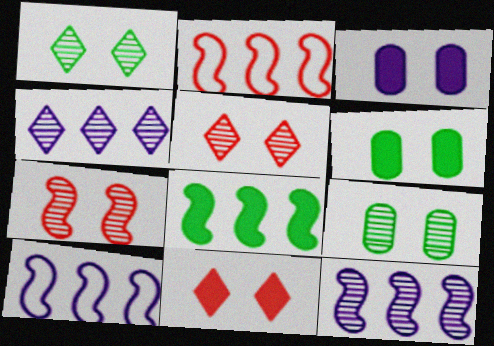[[2, 8, 12]]